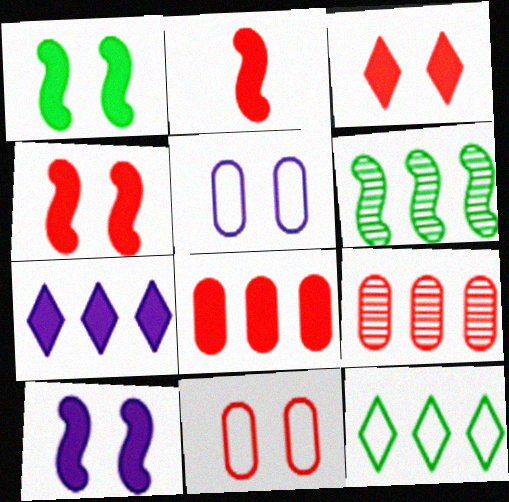[[1, 4, 10], 
[2, 3, 8]]